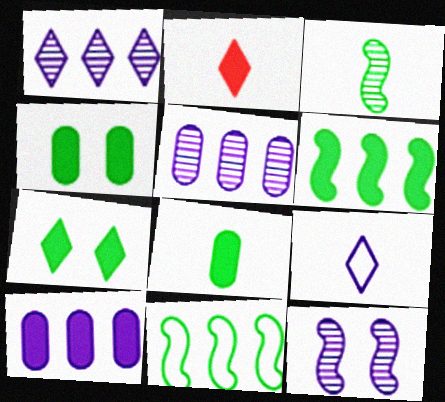[[6, 7, 8], 
[9, 10, 12]]